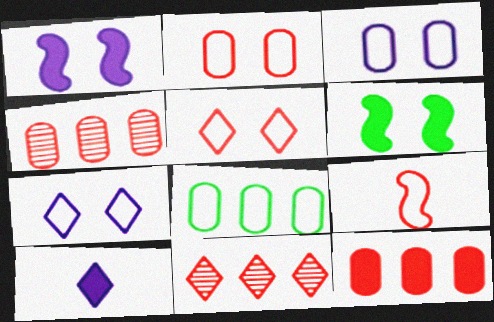[[6, 10, 12], 
[7, 8, 9]]